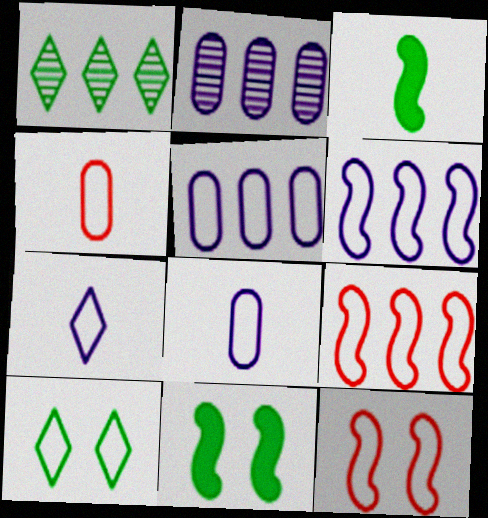[[4, 6, 10], 
[8, 9, 10]]